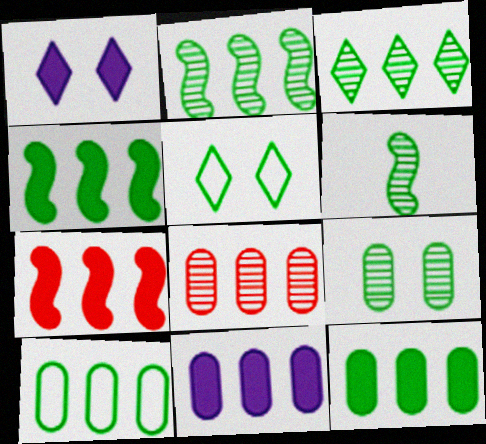[[3, 4, 10], 
[3, 6, 9], 
[5, 6, 12], 
[8, 10, 11]]